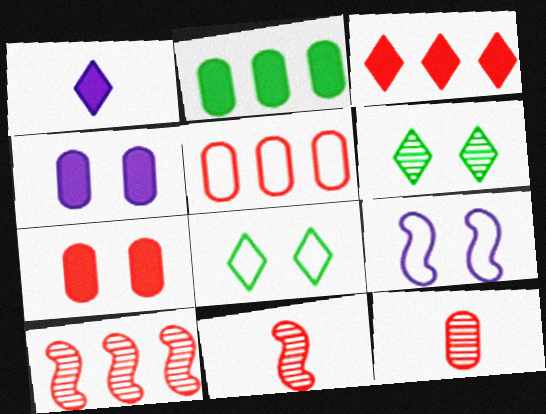[[3, 5, 10], 
[5, 7, 12], 
[6, 7, 9]]